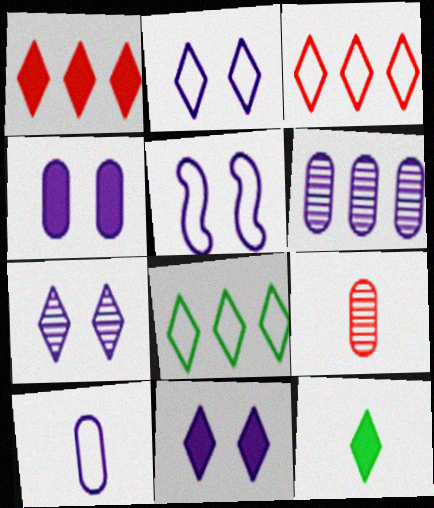[[1, 11, 12], 
[2, 7, 11], 
[3, 7, 12], 
[4, 5, 7], 
[4, 6, 10]]